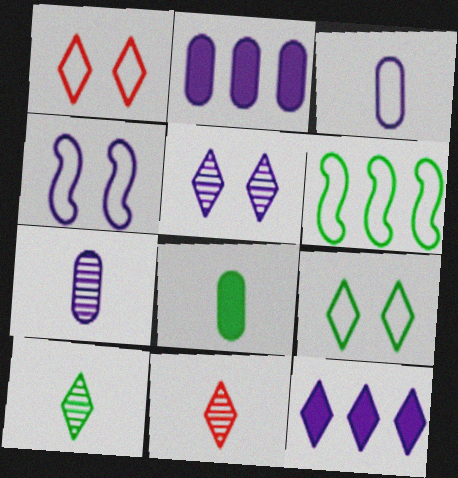[[1, 3, 6], 
[1, 10, 12], 
[4, 7, 12], 
[9, 11, 12]]